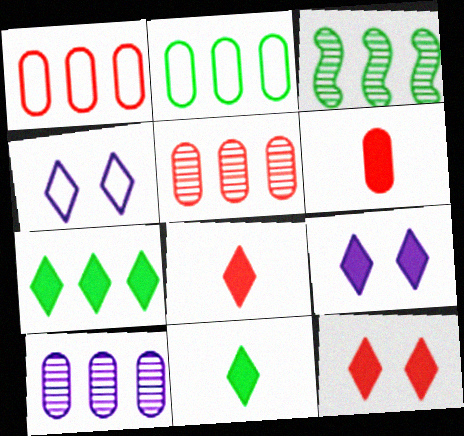[[2, 3, 7], 
[3, 4, 6], 
[7, 8, 9]]